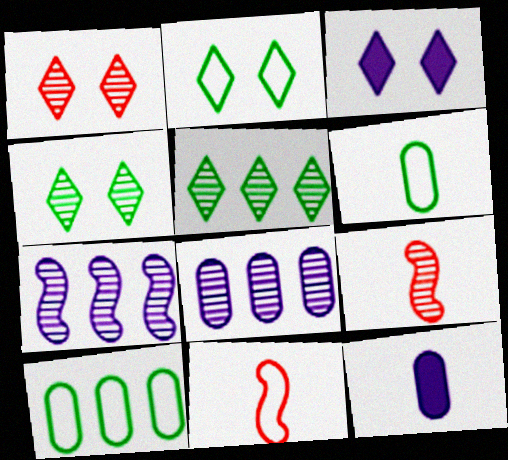[[1, 2, 3], 
[3, 9, 10], 
[4, 8, 9]]